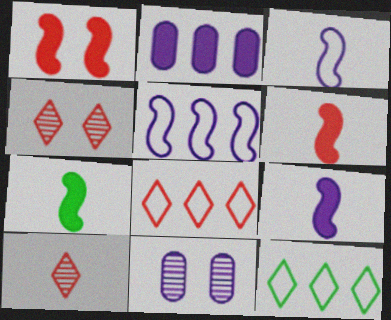[[6, 7, 9], 
[6, 11, 12], 
[7, 8, 11]]